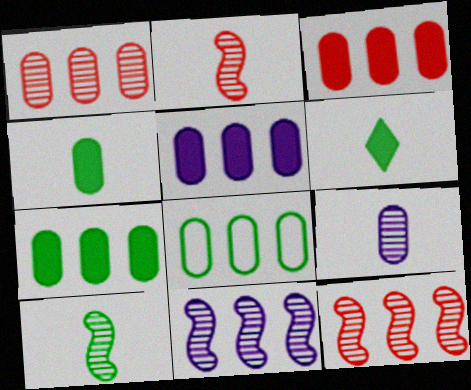[[1, 5, 8], 
[3, 5, 7]]